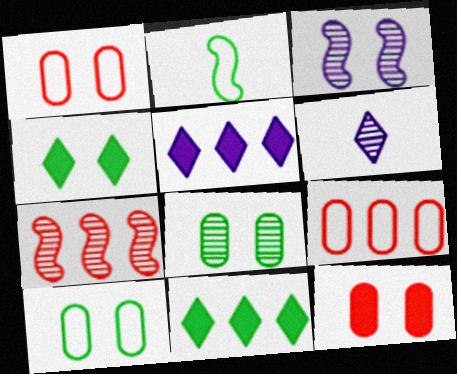[[1, 3, 4], 
[2, 8, 11], 
[6, 7, 8]]